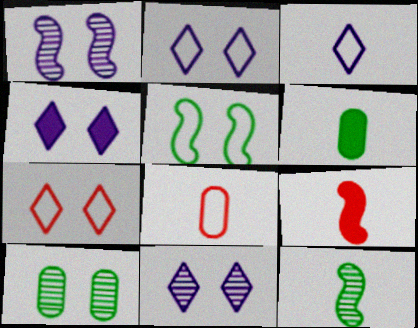[[2, 4, 11]]